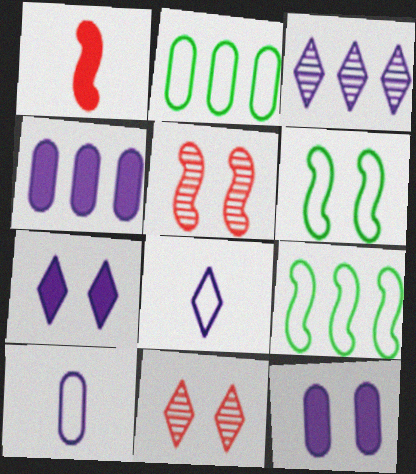[[3, 7, 8], 
[6, 11, 12]]